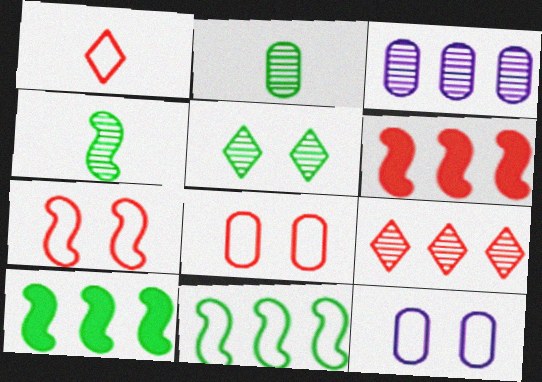[[1, 11, 12]]